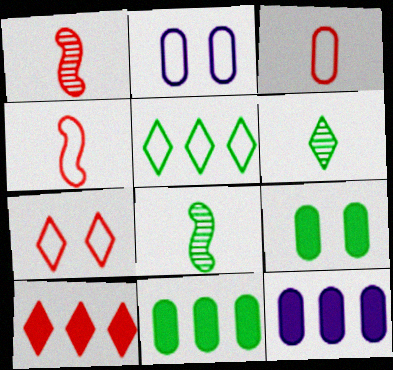[[2, 4, 5], 
[2, 8, 10], 
[5, 8, 9], 
[7, 8, 12]]